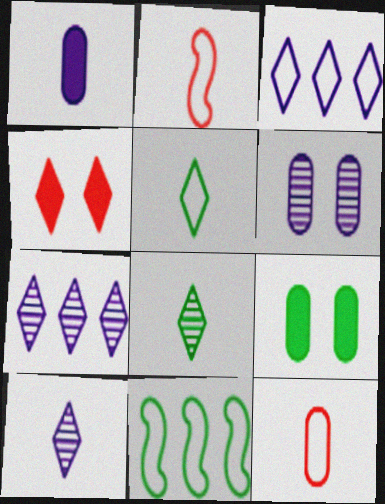[[1, 2, 8], 
[2, 7, 9], 
[3, 4, 8], 
[4, 5, 7], 
[8, 9, 11]]